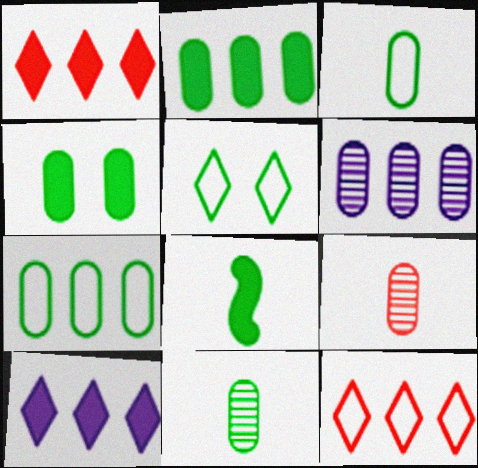[[4, 7, 11]]